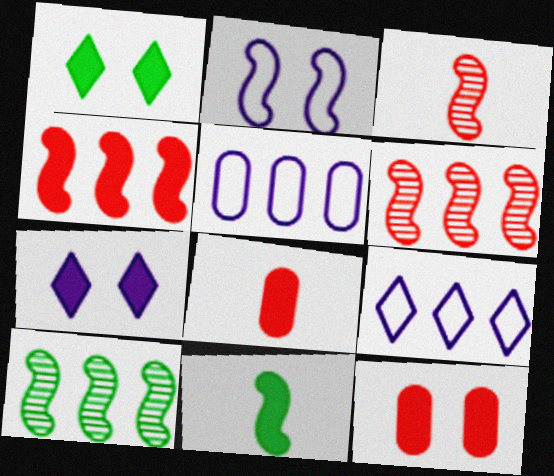[[1, 3, 5], 
[2, 6, 11]]